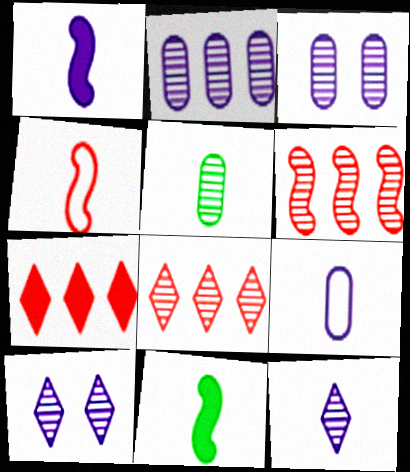[[1, 9, 12], 
[5, 6, 10]]